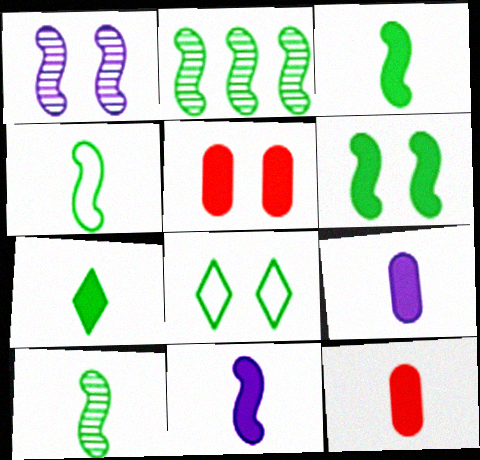[[1, 5, 8], 
[2, 4, 6], 
[3, 4, 10], 
[7, 11, 12]]